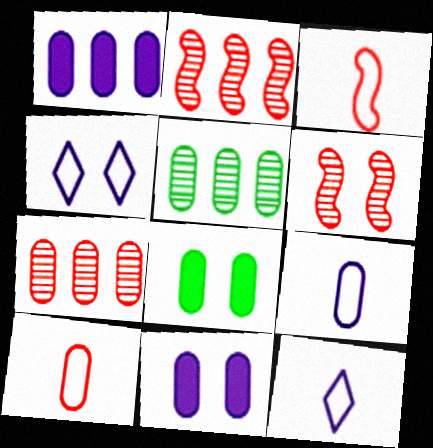[[2, 8, 12], 
[4, 6, 8], 
[5, 10, 11], 
[7, 8, 9]]